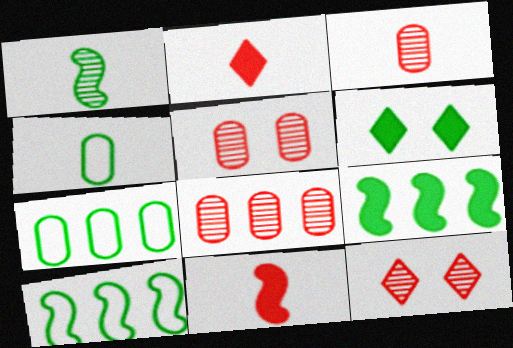[[1, 6, 7], 
[3, 5, 8]]